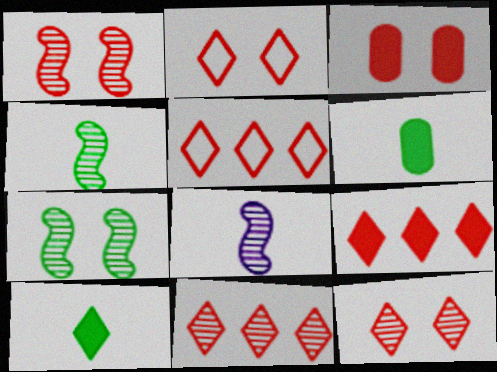[[1, 2, 3], 
[5, 9, 11]]